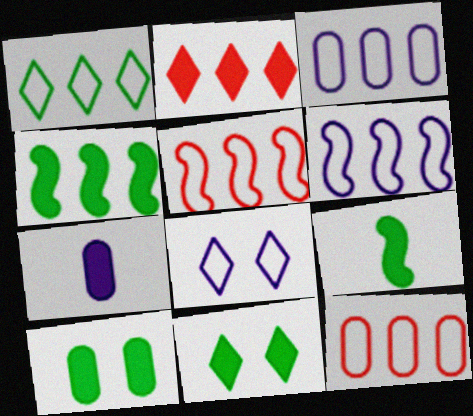[[1, 3, 5], 
[1, 6, 12]]